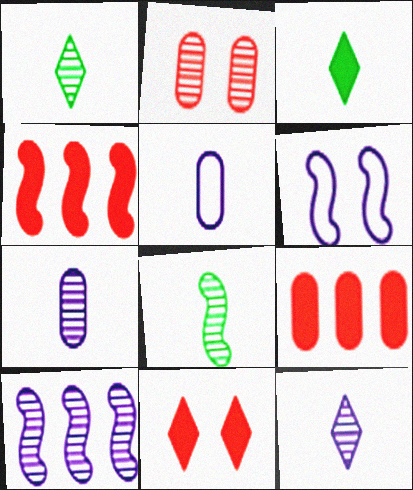[[1, 2, 10], 
[1, 6, 9], 
[4, 6, 8]]